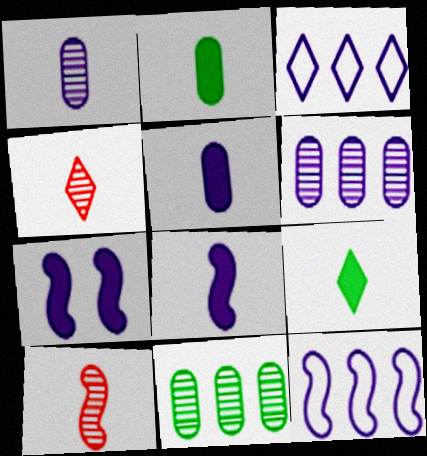[[1, 3, 7]]